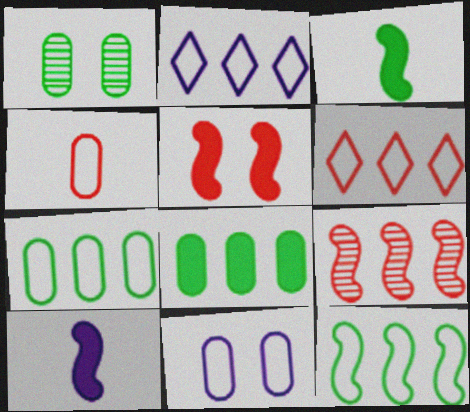[[1, 6, 10], 
[2, 8, 9], 
[4, 7, 11]]